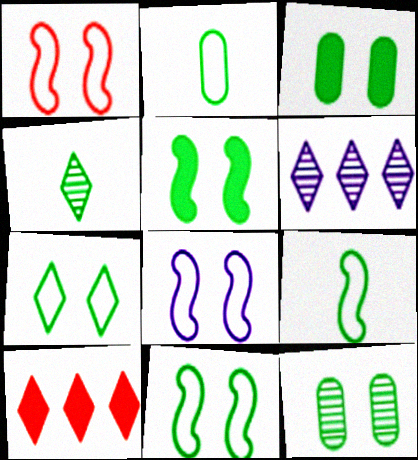[[1, 8, 11], 
[5, 7, 12]]